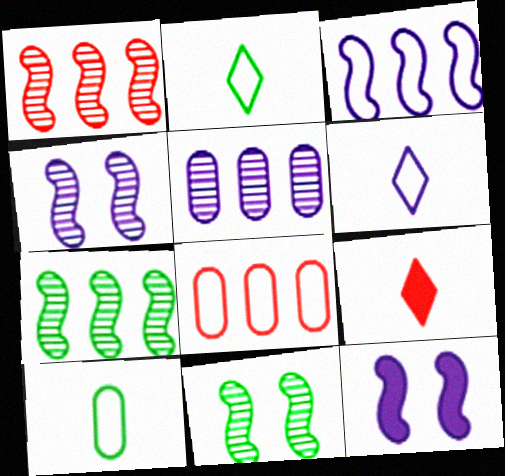[[5, 6, 12]]